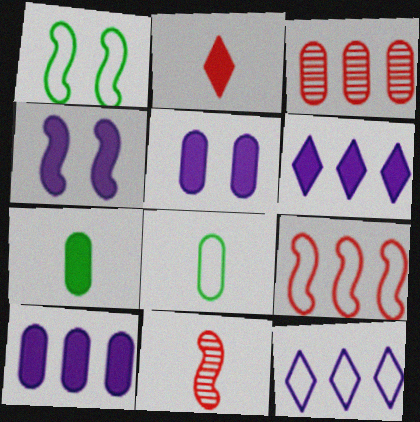[[3, 5, 8]]